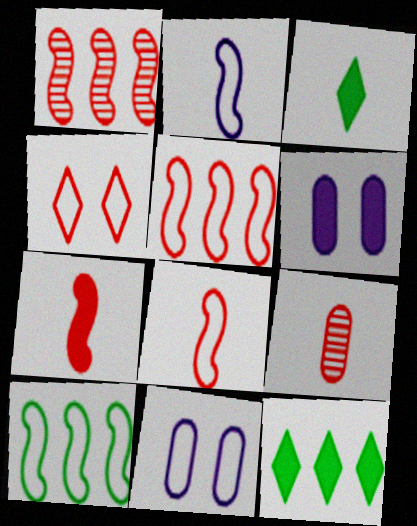[[1, 3, 11], 
[2, 3, 9], 
[6, 7, 12]]